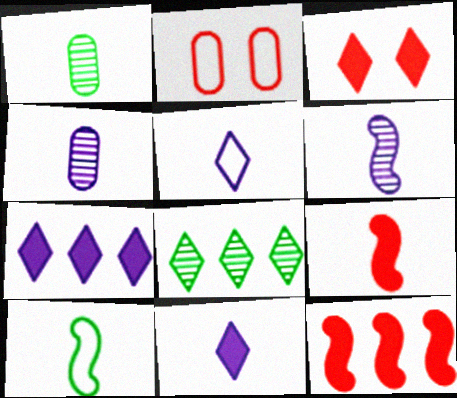[[1, 5, 9], 
[3, 5, 8], 
[6, 9, 10]]